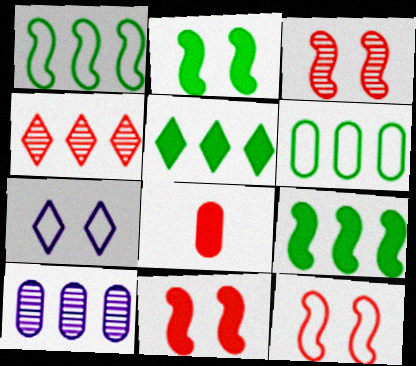[[3, 11, 12], 
[4, 8, 12]]